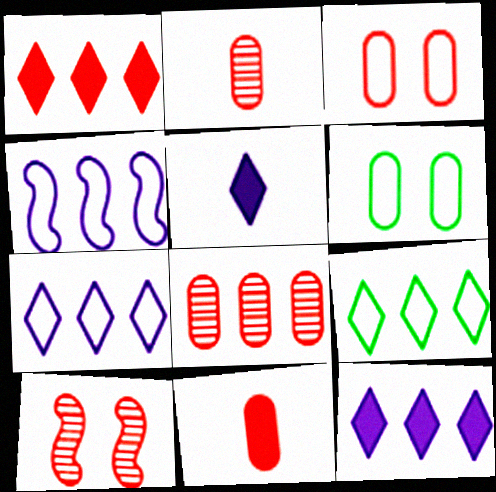[[3, 8, 11]]